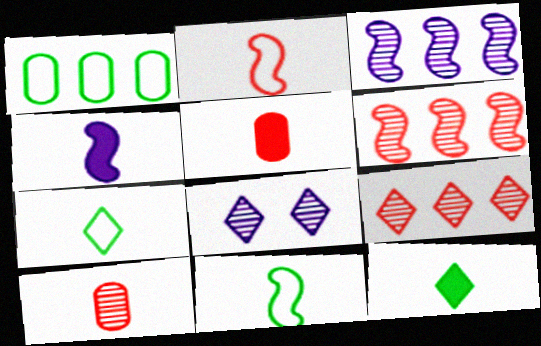[[4, 5, 12], 
[4, 7, 10]]